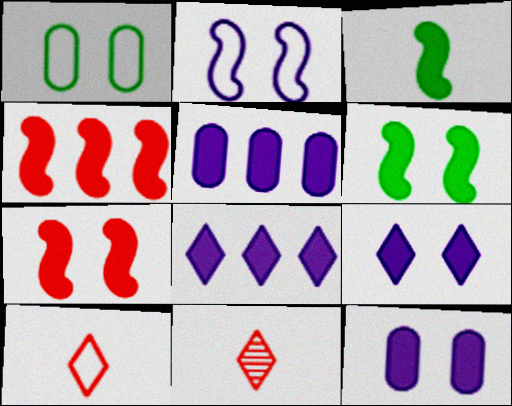[]